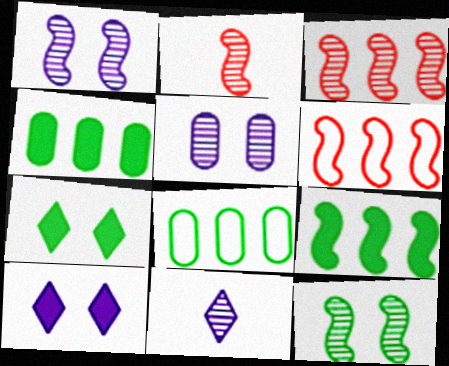[[2, 8, 10]]